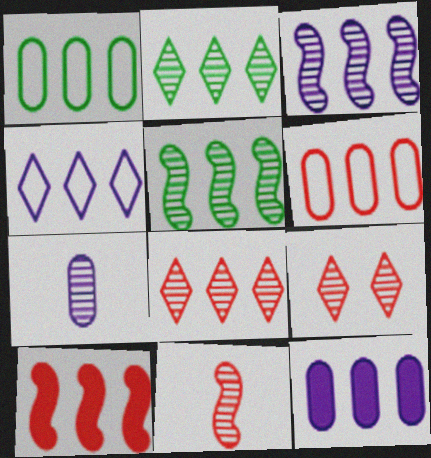[[3, 4, 12], 
[5, 7, 9], 
[6, 8, 10]]